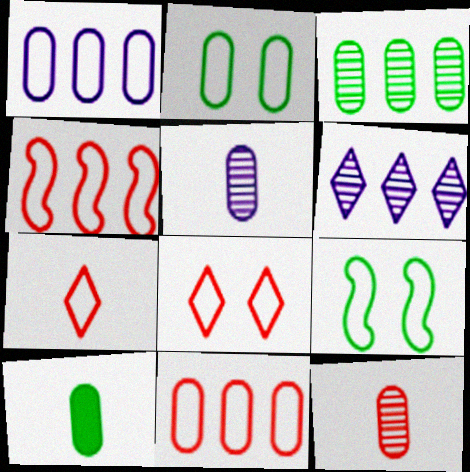[[1, 7, 9], 
[2, 3, 10]]